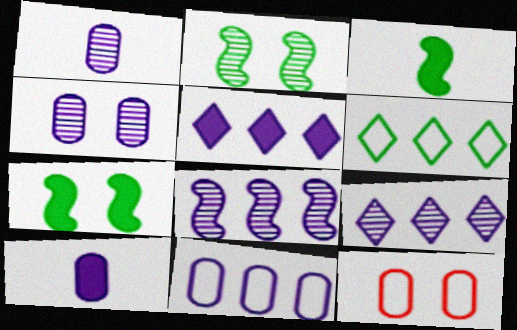[[3, 9, 12], 
[4, 10, 11], 
[5, 8, 11]]